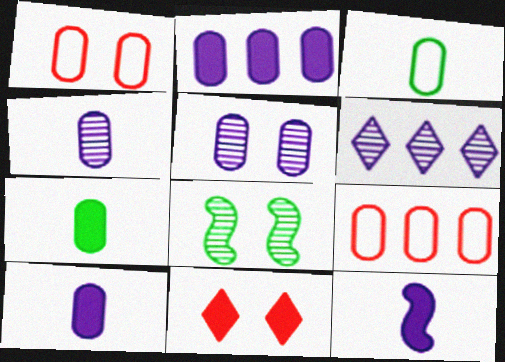[[5, 7, 9]]